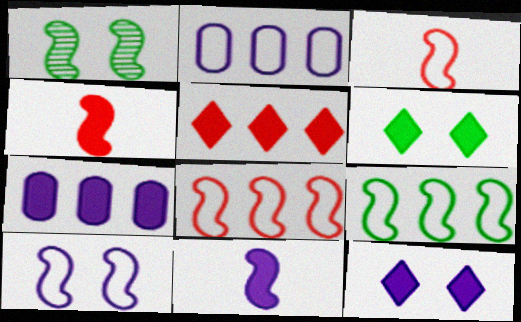[[1, 8, 11], 
[3, 9, 10], 
[4, 6, 7], 
[7, 11, 12]]